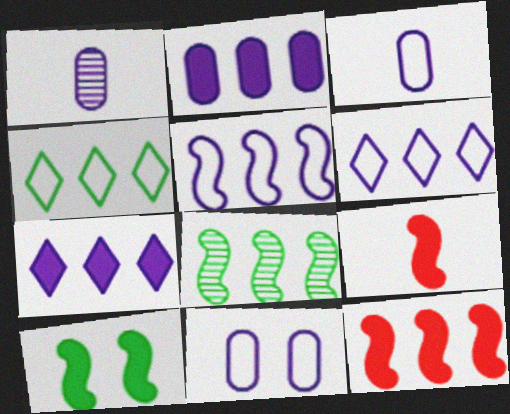[[1, 2, 11], 
[5, 8, 12]]